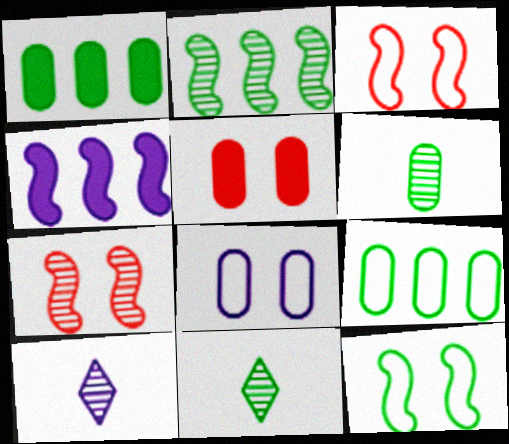[[1, 3, 10], 
[1, 11, 12], 
[4, 8, 10]]